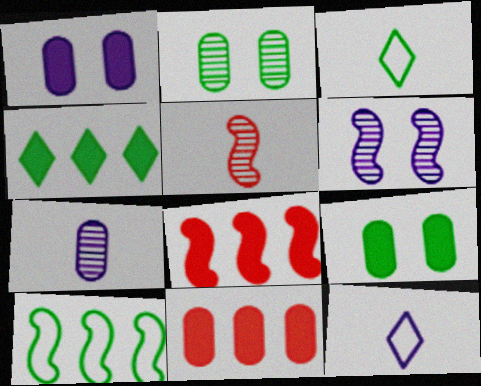[[2, 8, 12], 
[3, 6, 11]]